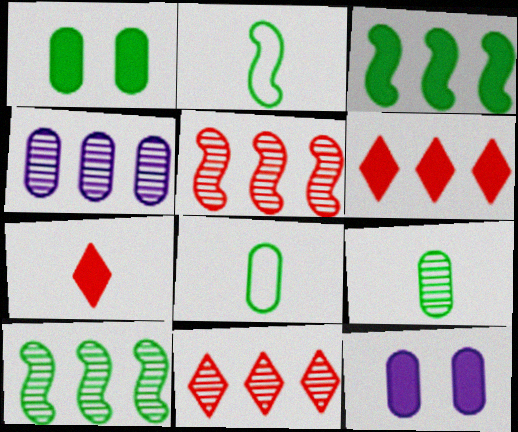[[2, 11, 12], 
[3, 7, 12], 
[4, 10, 11]]